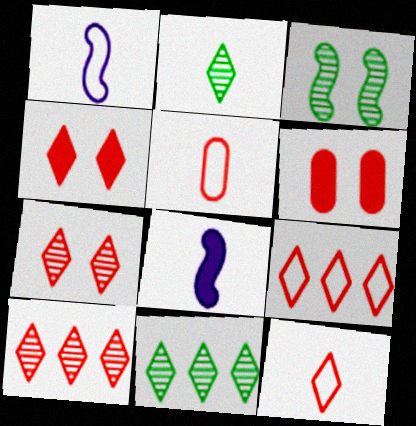[[1, 6, 11], 
[2, 5, 8], 
[4, 10, 12]]